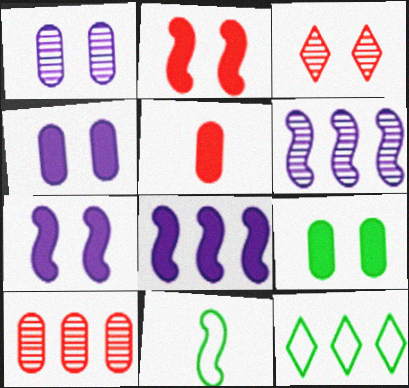[[2, 6, 11], 
[8, 10, 12]]